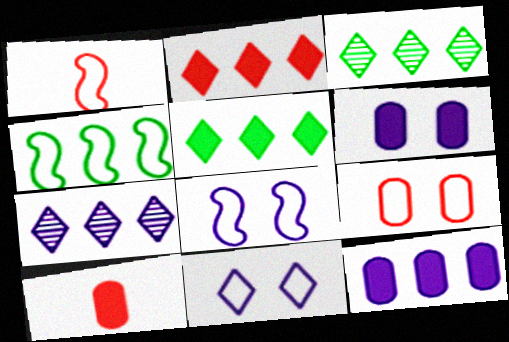[[1, 3, 6], 
[1, 4, 8], 
[3, 8, 10]]